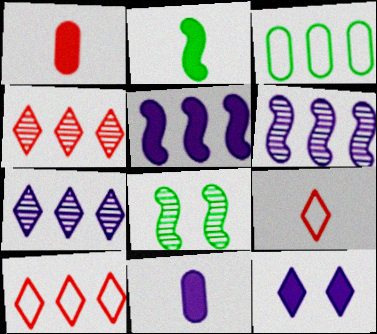[[3, 4, 5], 
[5, 11, 12], 
[8, 10, 11]]